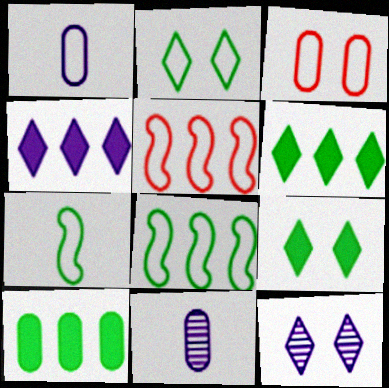[[1, 2, 5], 
[3, 10, 11], 
[5, 9, 11]]